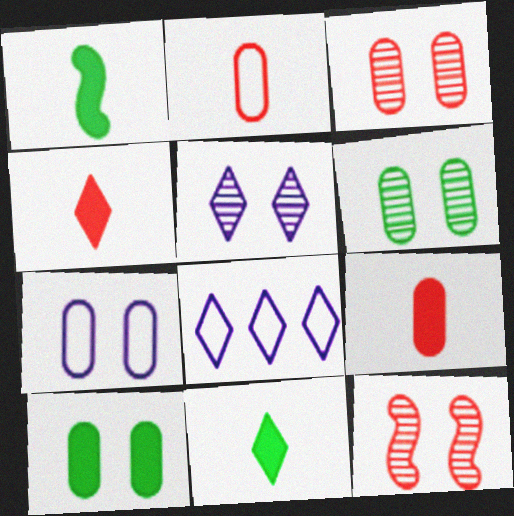[[1, 3, 8], 
[3, 7, 10], 
[5, 6, 12]]